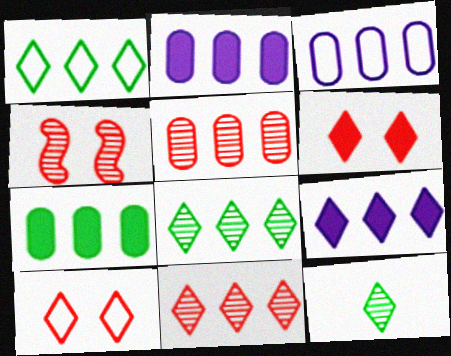[[1, 9, 11], 
[3, 5, 7], 
[9, 10, 12]]